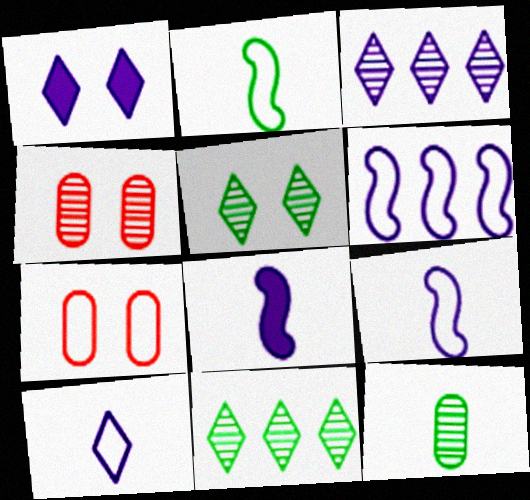[[1, 3, 10], 
[7, 8, 11]]